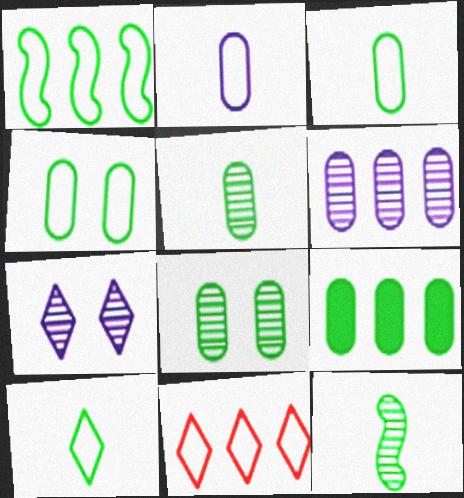[[1, 4, 10], 
[3, 8, 9], 
[4, 5, 9]]